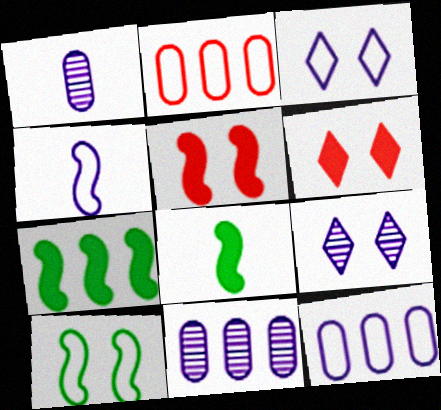[[2, 8, 9], 
[3, 4, 12]]